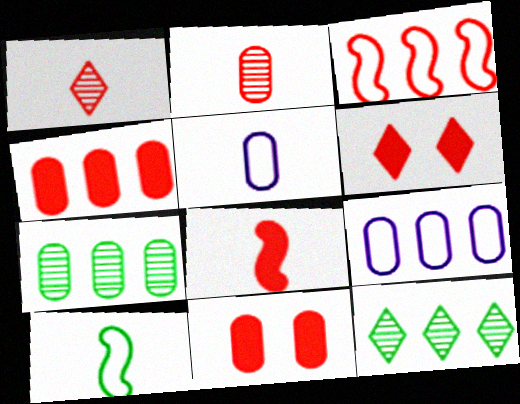[[1, 3, 11], 
[2, 3, 6], 
[4, 6, 8], 
[4, 7, 9], 
[5, 7, 11]]